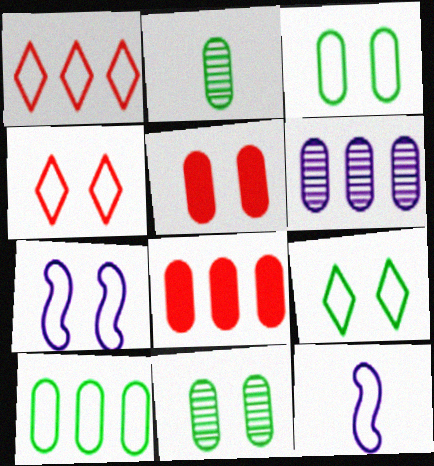[[1, 3, 12], 
[3, 4, 7], 
[4, 10, 12], 
[6, 8, 10]]